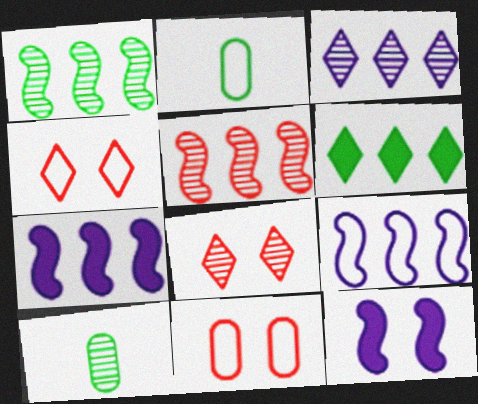[[2, 4, 9], 
[2, 7, 8], 
[4, 7, 10]]